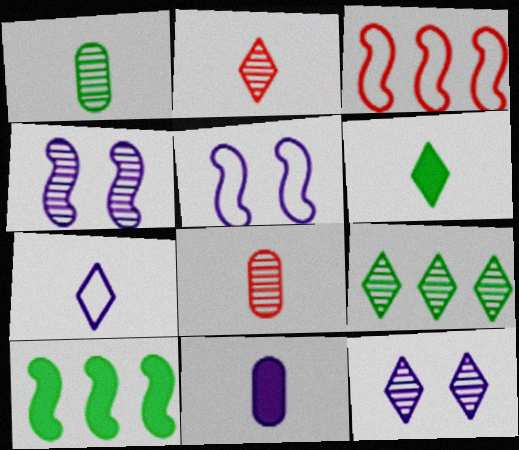[[2, 6, 7], 
[2, 9, 12], 
[4, 8, 9]]